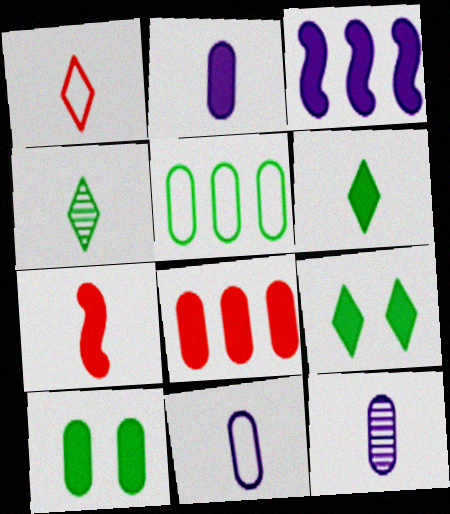[[2, 6, 7], 
[2, 8, 10], 
[2, 11, 12], 
[4, 7, 11]]